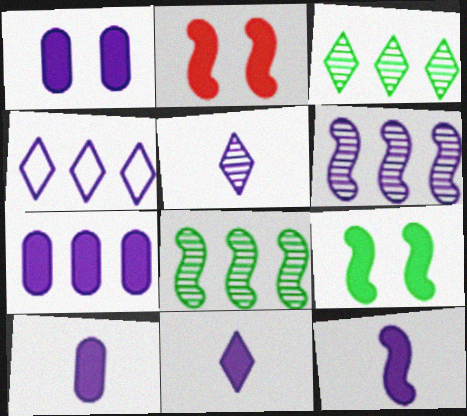[[1, 7, 10], 
[4, 6, 7], 
[10, 11, 12]]